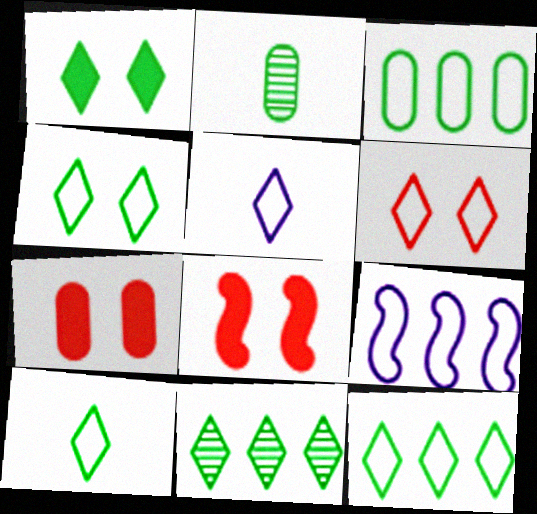[[1, 10, 11], 
[4, 10, 12], 
[5, 6, 12]]